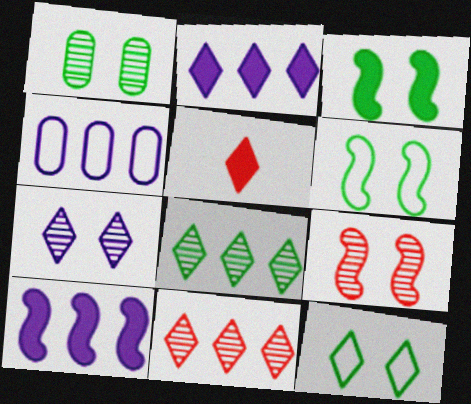[[1, 3, 12], 
[1, 7, 9]]